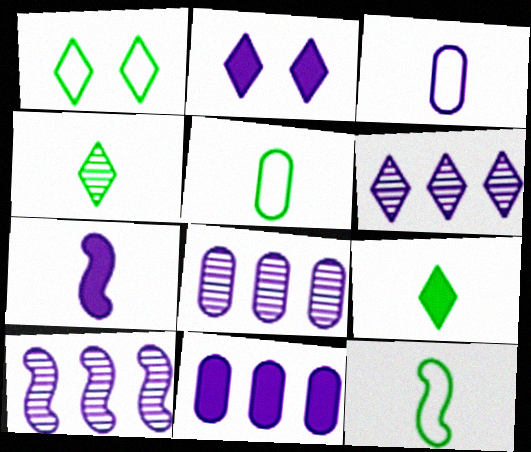[[2, 3, 10], 
[2, 7, 11], 
[6, 8, 10]]